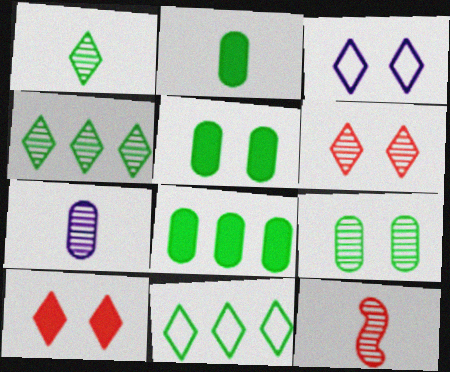[[1, 7, 12], 
[2, 5, 8], 
[3, 8, 12]]